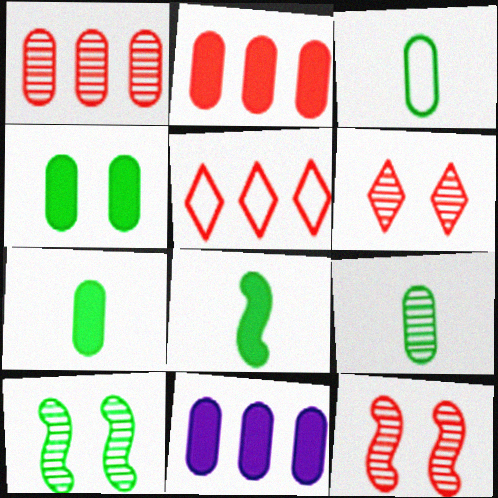[[3, 7, 9]]